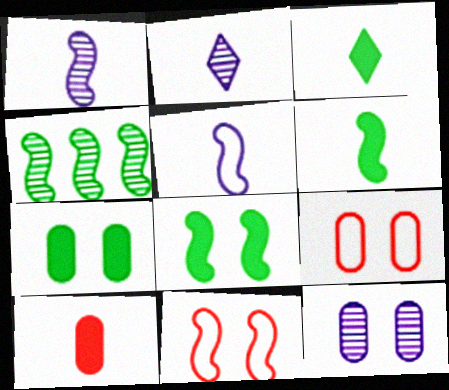[[7, 9, 12]]